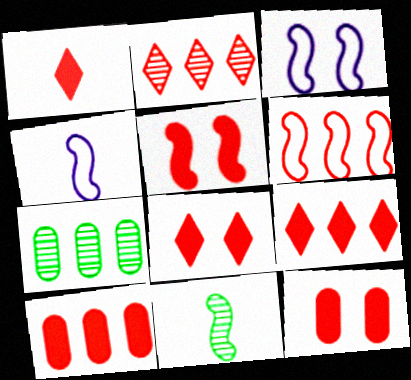[[1, 3, 7], 
[1, 5, 10], 
[1, 8, 9], 
[2, 6, 10], 
[4, 7, 8], 
[5, 8, 12]]